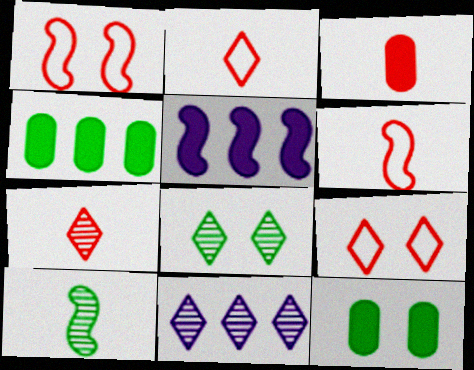[[1, 5, 10], 
[3, 6, 7], 
[6, 11, 12], 
[7, 8, 11]]